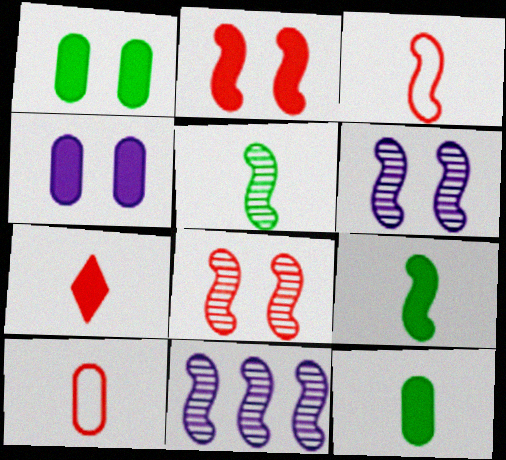[[5, 8, 11]]